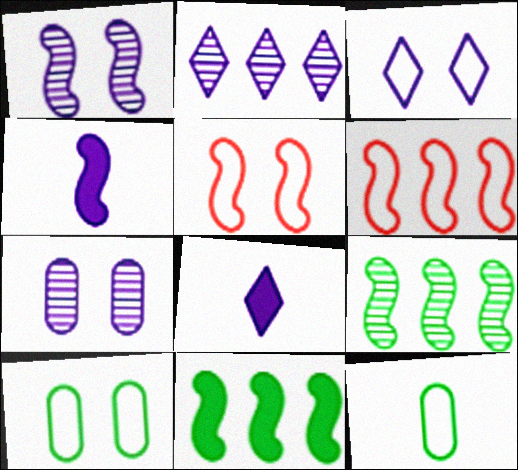[[2, 3, 8], 
[3, 5, 10], 
[3, 6, 12], 
[4, 5, 9]]